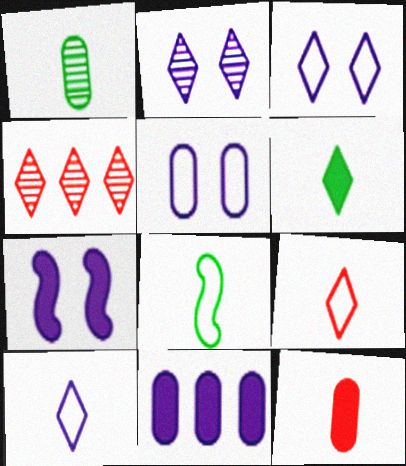[[1, 6, 8], 
[2, 5, 7], 
[3, 4, 6]]